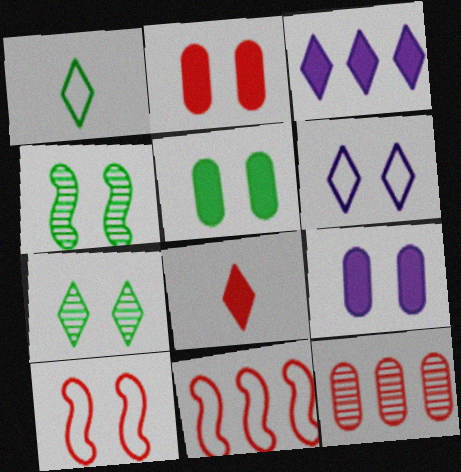[[2, 4, 6], 
[2, 5, 9], 
[7, 9, 10], 
[8, 10, 12]]